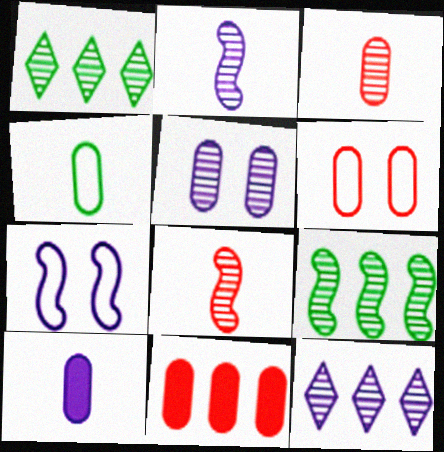[[1, 5, 8], 
[2, 5, 12], 
[3, 4, 10], 
[3, 6, 11], 
[4, 5, 11], 
[7, 10, 12]]